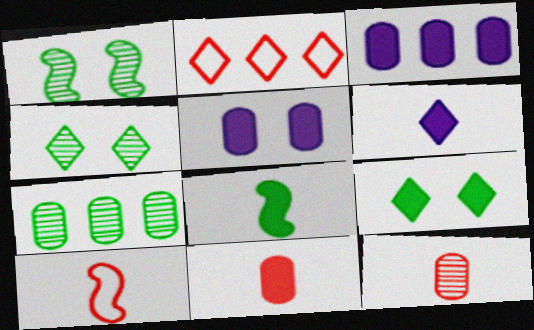[[2, 4, 6], 
[3, 4, 10], 
[6, 8, 11]]